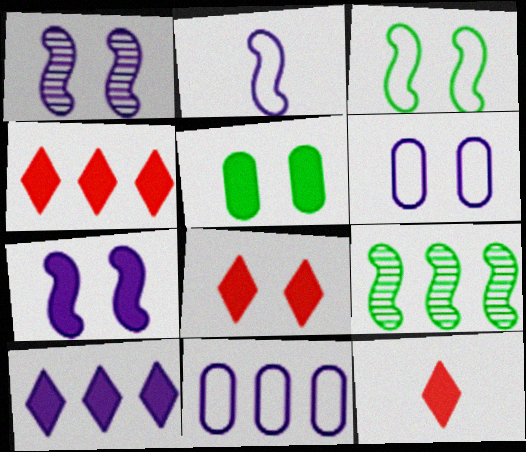[[4, 8, 12], 
[4, 9, 11], 
[5, 7, 8], 
[6, 9, 12]]